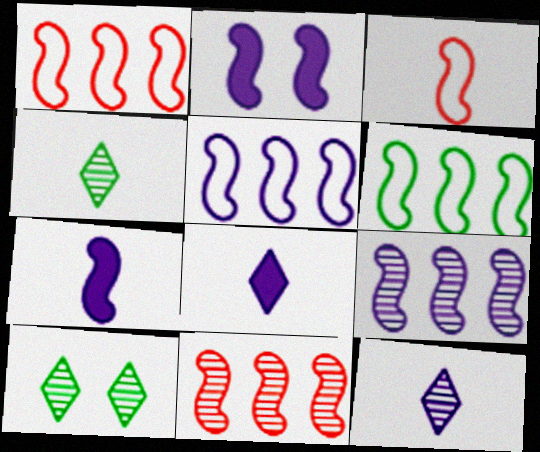[[1, 5, 6]]